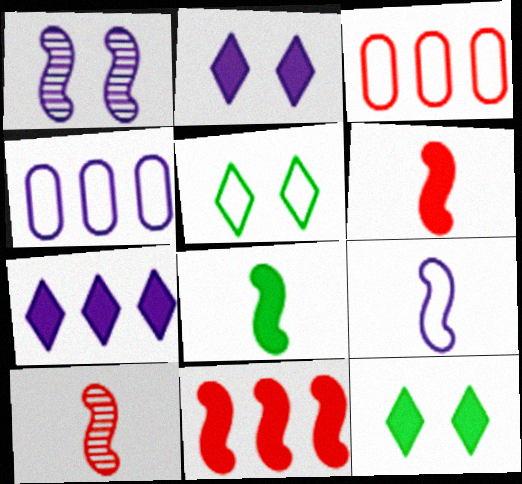[[3, 5, 9], 
[4, 10, 12], 
[8, 9, 10]]